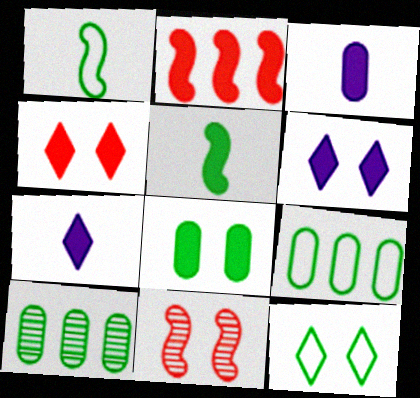[[1, 9, 12], 
[2, 7, 8], 
[5, 10, 12], 
[7, 9, 11]]